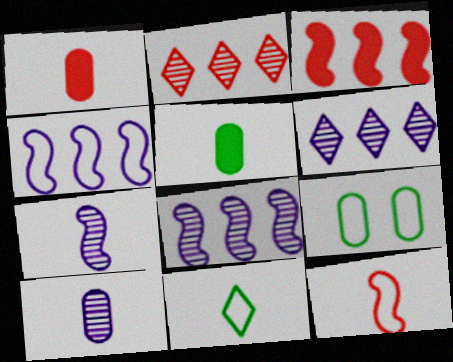[[1, 7, 11]]